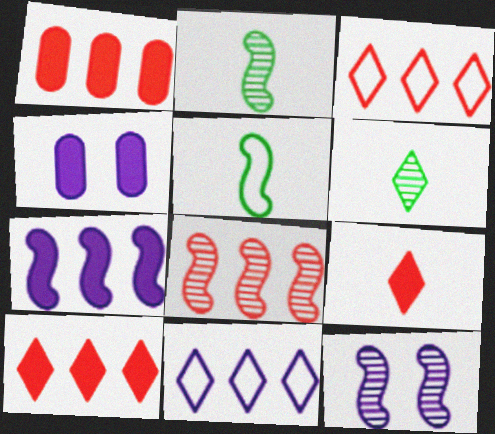[[1, 3, 8], 
[2, 3, 4], 
[2, 8, 12]]